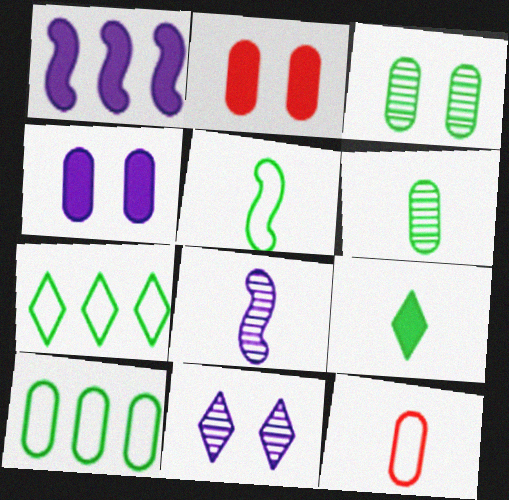[[1, 2, 9], 
[2, 7, 8], 
[5, 6, 9], 
[8, 9, 12]]